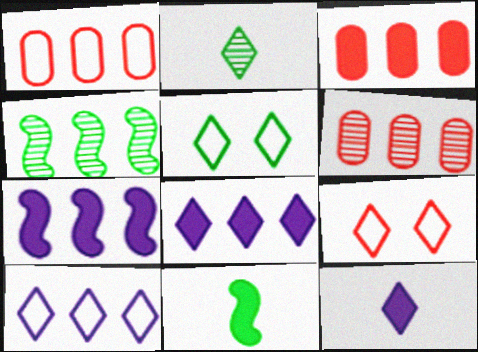[[1, 3, 6], 
[1, 4, 8], 
[2, 8, 9], 
[3, 4, 10]]